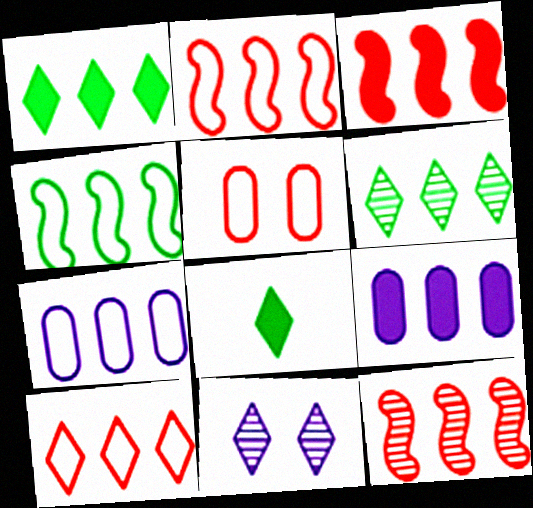[[1, 3, 9], 
[1, 7, 12], 
[2, 3, 12], 
[2, 6, 9], 
[3, 6, 7], 
[4, 7, 10], 
[8, 10, 11]]